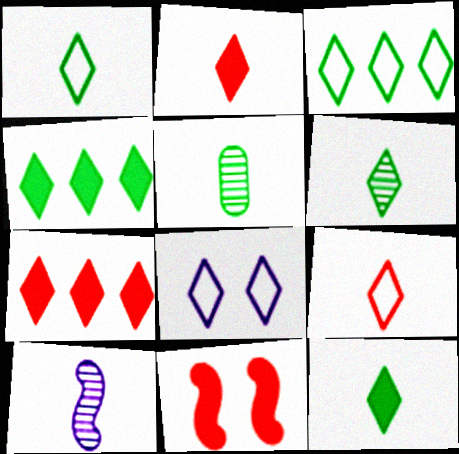[[1, 6, 12], 
[3, 8, 9], 
[6, 7, 8]]